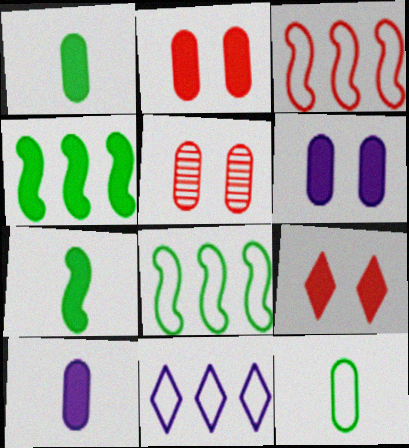[[4, 9, 10], 
[5, 7, 11]]